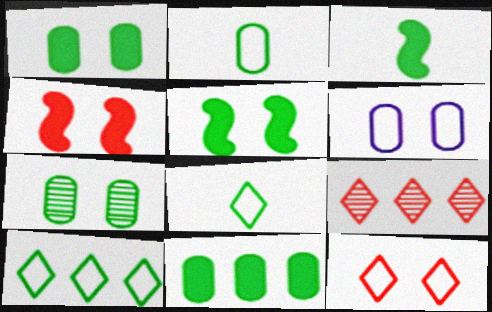[[2, 7, 11], 
[3, 6, 9], 
[3, 7, 10]]